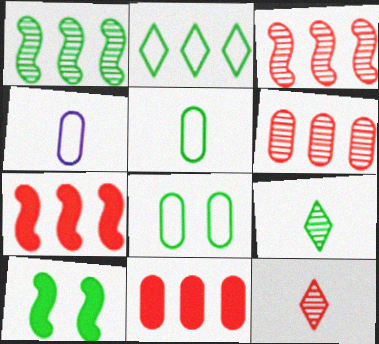[]